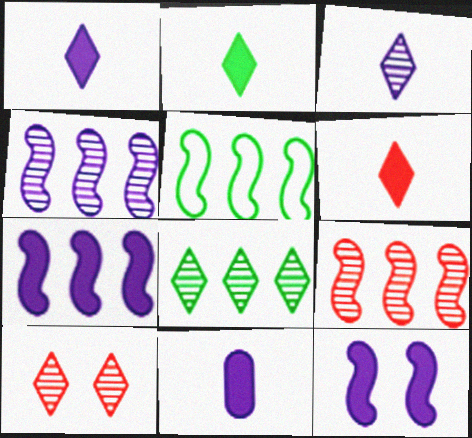[[1, 2, 6], 
[3, 8, 10], 
[5, 7, 9], 
[5, 10, 11]]